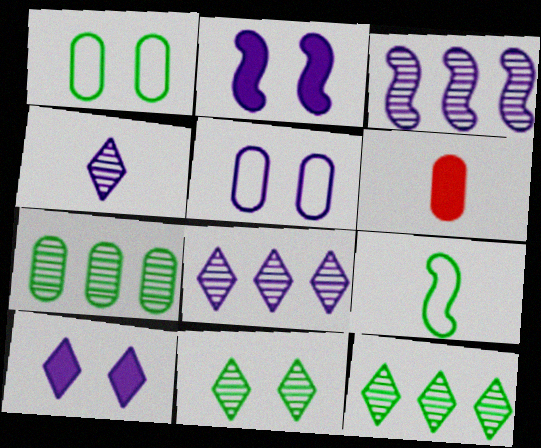[[4, 6, 9], 
[5, 6, 7]]